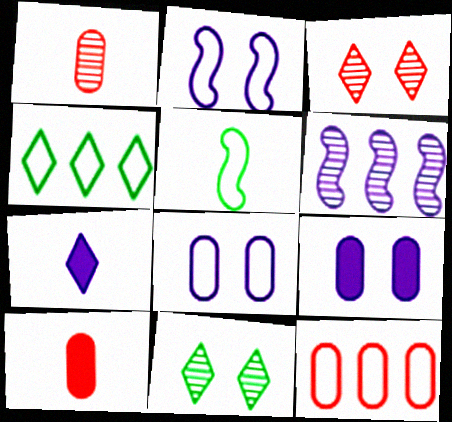[[1, 5, 7], 
[1, 6, 11], 
[3, 4, 7], 
[6, 7, 8]]